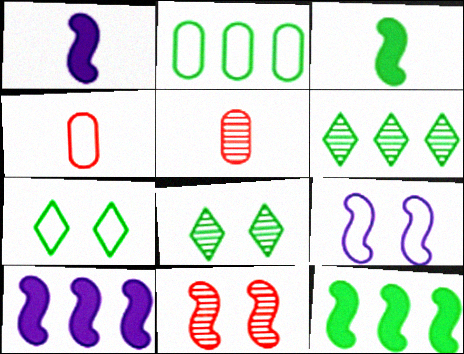[[2, 3, 8], 
[2, 6, 12], 
[4, 8, 10], 
[5, 7, 10]]